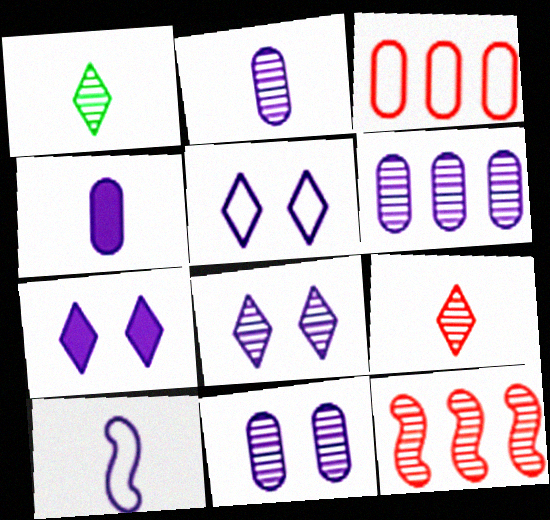[[1, 11, 12], 
[2, 6, 11], 
[5, 7, 8], 
[6, 7, 10]]